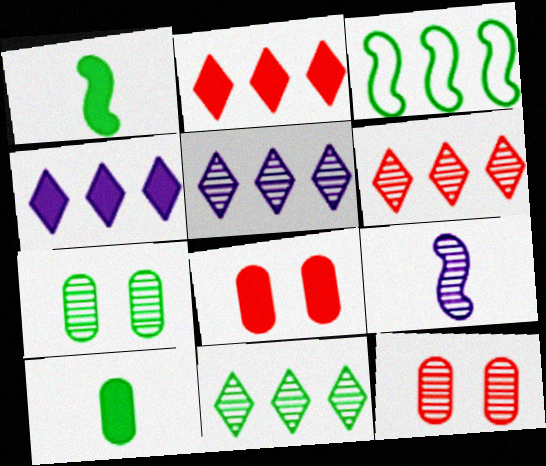[[1, 4, 8], 
[5, 6, 11], 
[6, 7, 9], 
[9, 11, 12]]